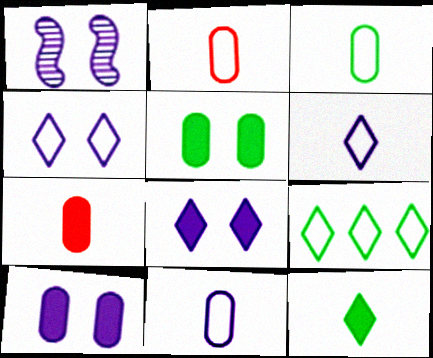[[1, 4, 10], 
[1, 7, 9], 
[2, 3, 11]]